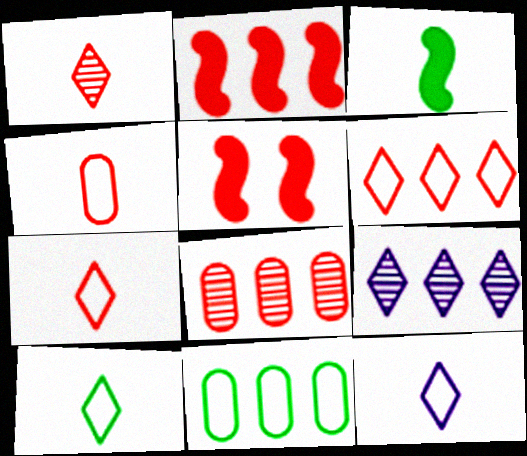[[2, 6, 8], 
[2, 9, 11], 
[5, 7, 8], 
[7, 10, 12]]